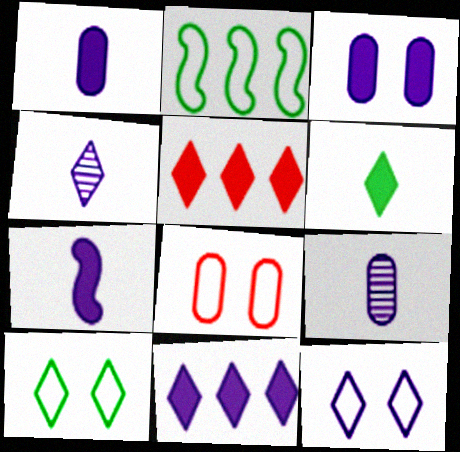[[3, 7, 11], 
[4, 5, 10], 
[4, 11, 12]]